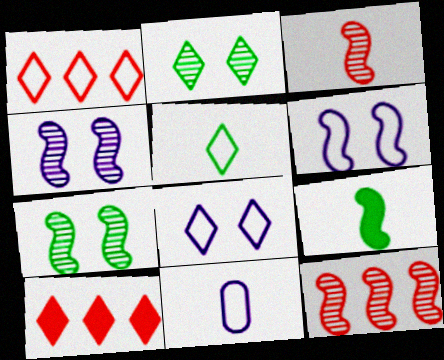[[1, 5, 8], 
[6, 9, 12], 
[7, 10, 11]]